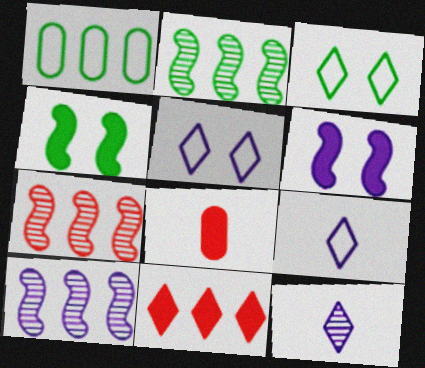[[1, 10, 11], 
[2, 5, 8], 
[2, 7, 10], 
[3, 8, 10], 
[3, 11, 12]]